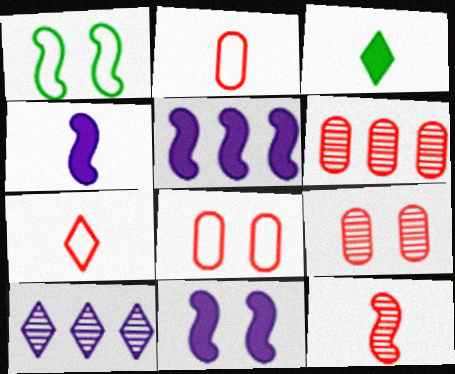[[1, 5, 12], 
[4, 5, 11]]